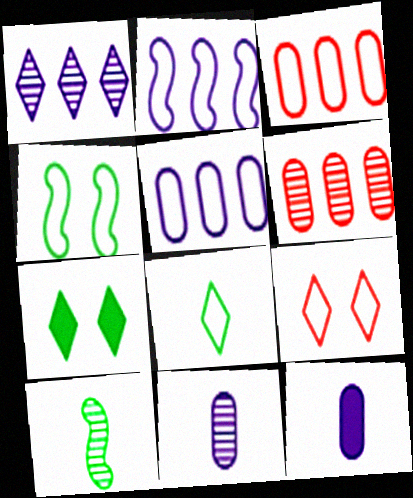[]